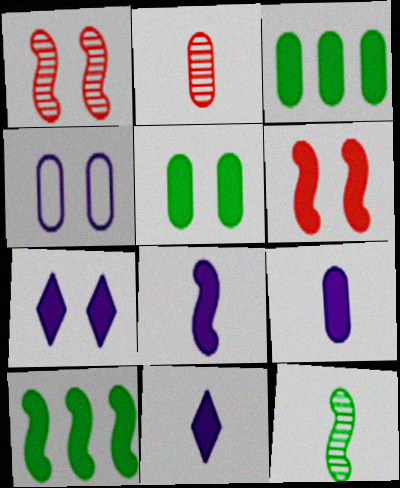[[2, 3, 4], 
[3, 6, 11], 
[5, 6, 7], 
[6, 8, 10], 
[8, 9, 11]]